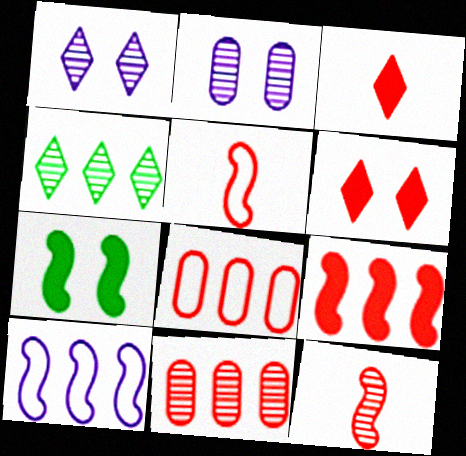[[2, 4, 12], 
[5, 6, 11], 
[6, 8, 12], 
[7, 10, 12]]